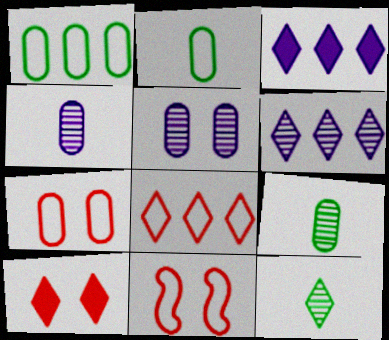[[3, 9, 11]]